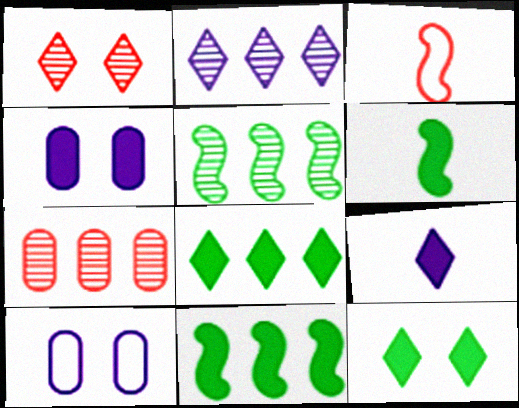[[2, 5, 7]]